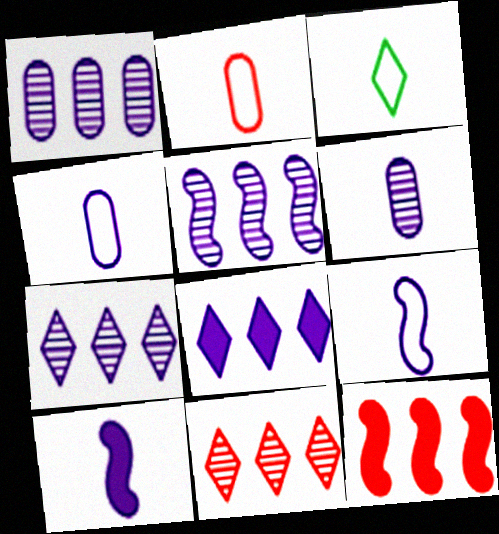[[1, 5, 7], 
[2, 3, 9]]